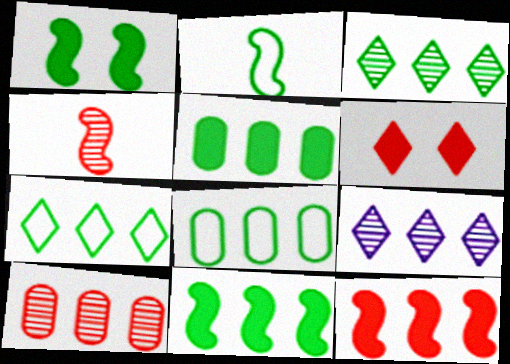[[3, 8, 11], 
[8, 9, 12]]